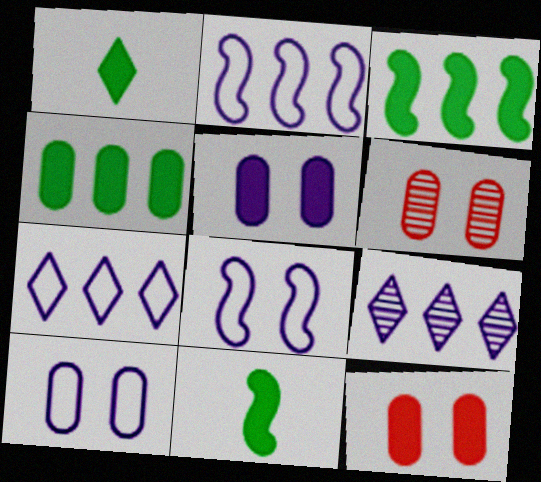[[1, 2, 6], 
[6, 7, 11]]